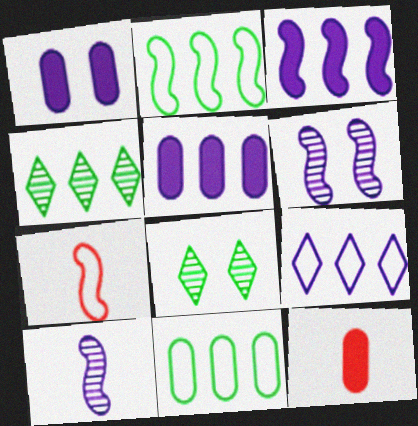[[1, 4, 7], 
[1, 9, 10], 
[5, 7, 8]]